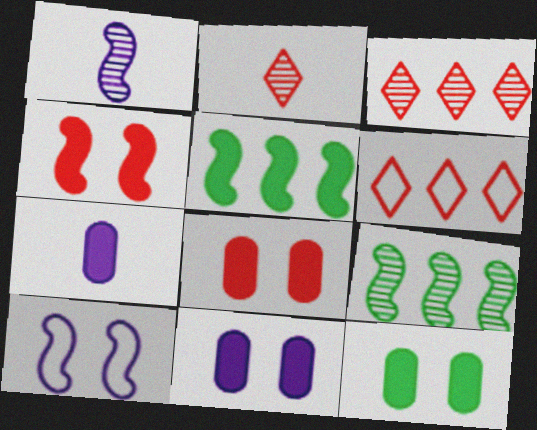[[1, 6, 12], 
[8, 11, 12]]